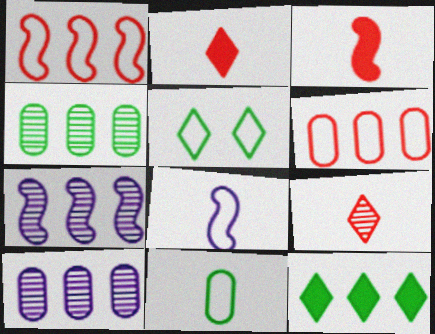[[1, 10, 12], 
[3, 5, 10], 
[5, 6, 8], 
[6, 7, 12]]